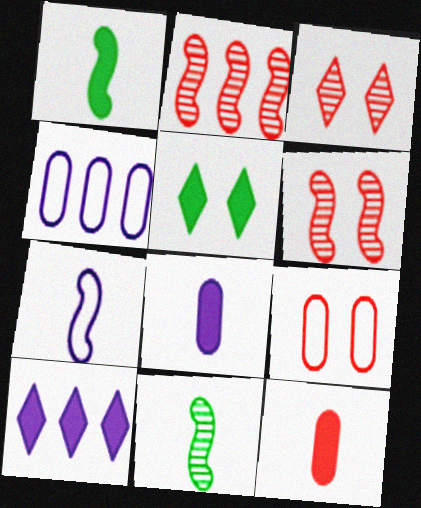[[1, 3, 4], 
[9, 10, 11]]